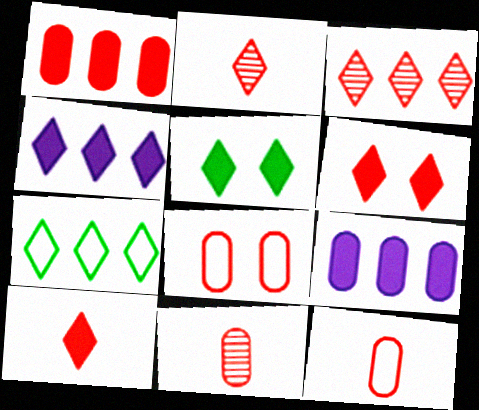[[1, 8, 11], 
[3, 4, 7], 
[4, 5, 10]]